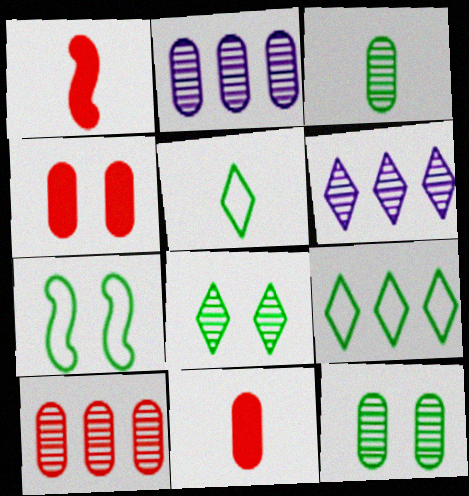[[6, 7, 11]]